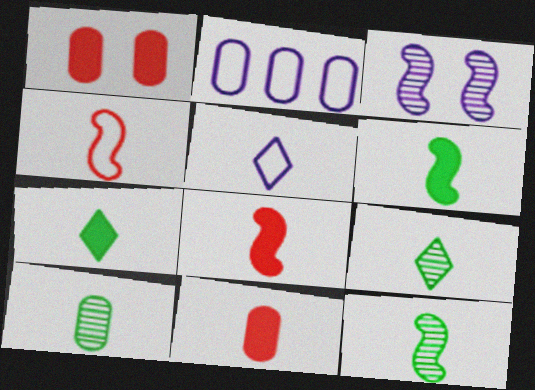[[1, 2, 10], 
[5, 8, 10], 
[5, 11, 12], 
[9, 10, 12]]